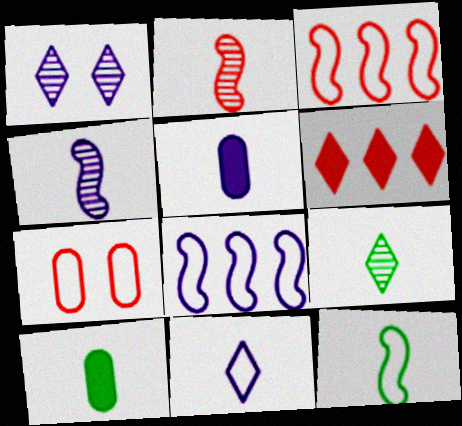[[1, 3, 10], 
[1, 5, 8], 
[2, 6, 7], 
[2, 10, 11], 
[4, 5, 11], 
[9, 10, 12]]